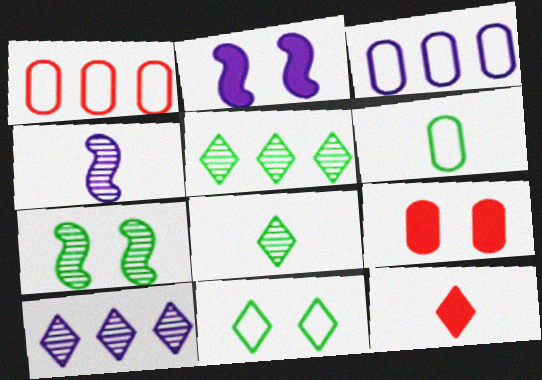[[1, 2, 8], 
[3, 7, 12], 
[4, 6, 12], 
[10, 11, 12]]